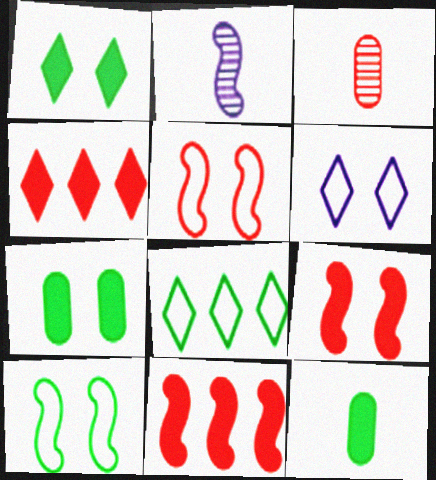[[2, 10, 11], 
[3, 4, 5]]